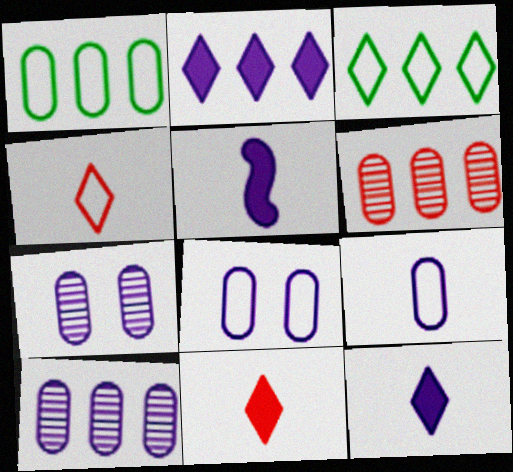[]